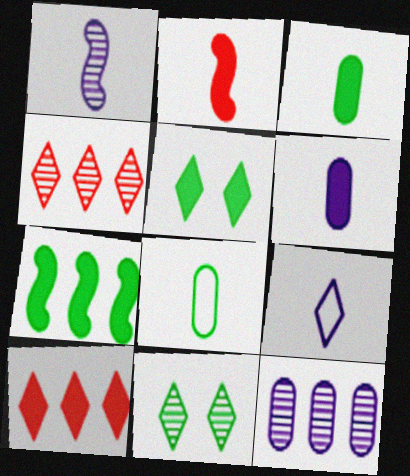[[1, 6, 9], 
[3, 5, 7], 
[4, 5, 9], 
[7, 8, 11], 
[9, 10, 11]]